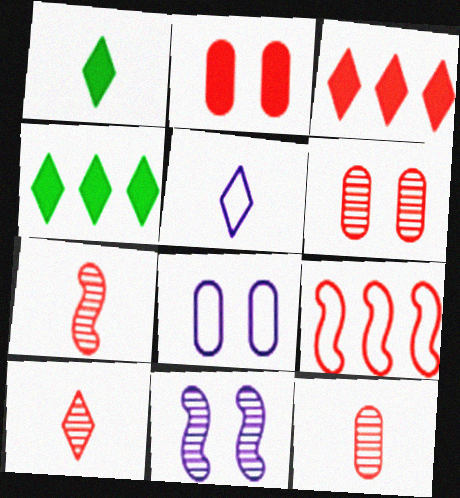[[1, 5, 10], 
[2, 9, 10], 
[4, 7, 8], 
[7, 10, 12]]